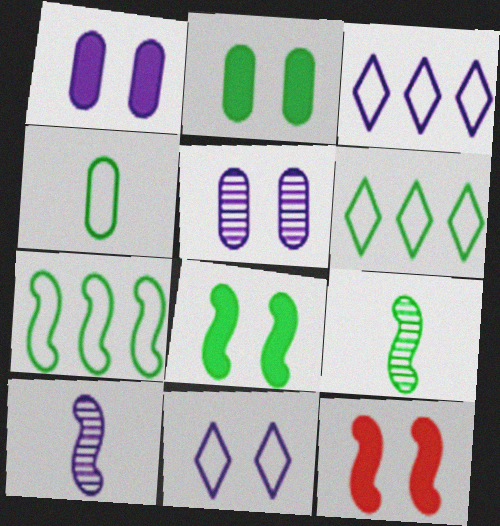[[1, 3, 10], 
[2, 6, 9], 
[7, 8, 9], 
[7, 10, 12]]